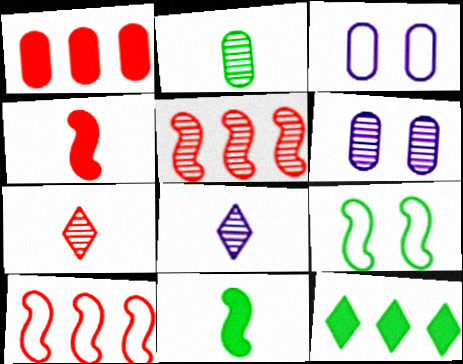[[1, 2, 3], 
[1, 8, 9], 
[2, 9, 12]]